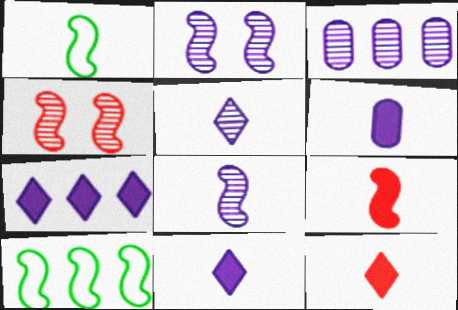[[1, 8, 9], 
[2, 3, 5], 
[2, 9, 10]]